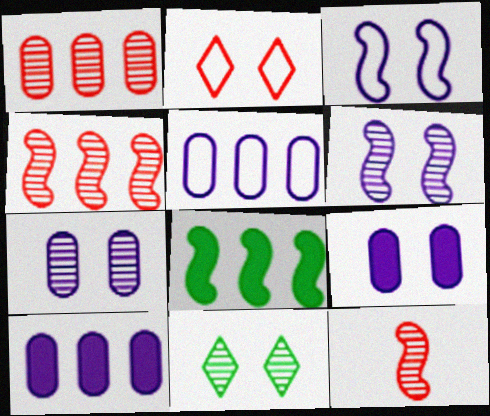[[3, 8, 12]]